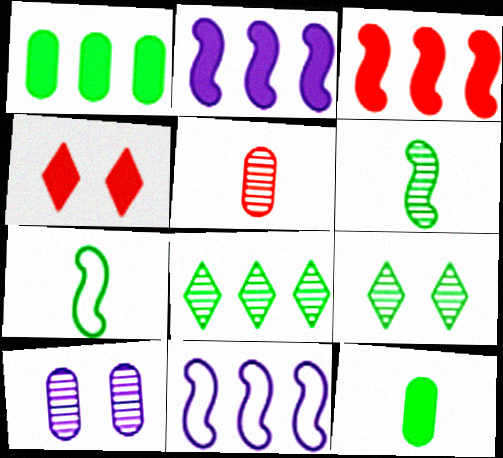[[1, 7, 9], 
[2, 4, 12]]